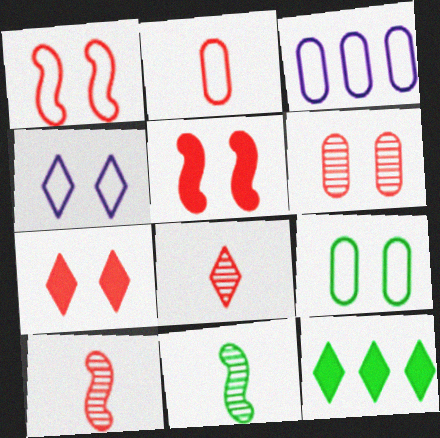[[1, 4, 9], 
[1, 6, 7], 
[2, 3, 9], 
[3, 7, 11], 
[4, 8, 12], 
[9, 11, 12]]